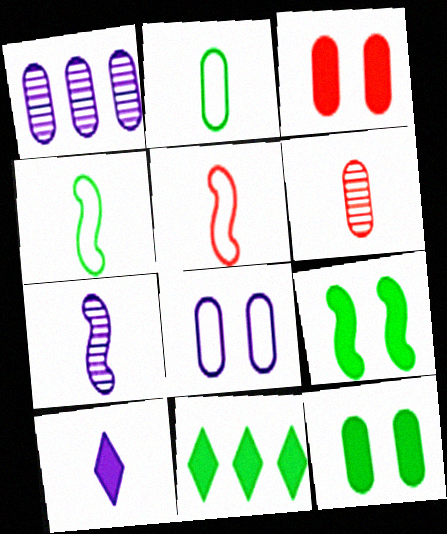[[1, 2, 3], 
[4, 6, 10]]